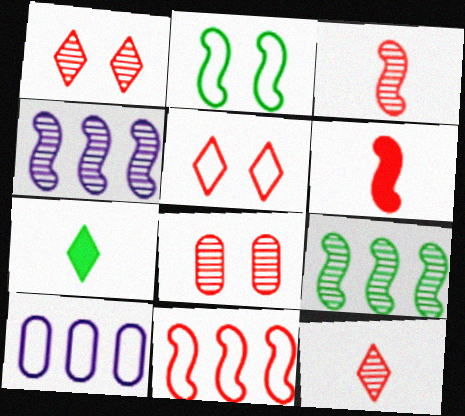[[2, 4, 6]]